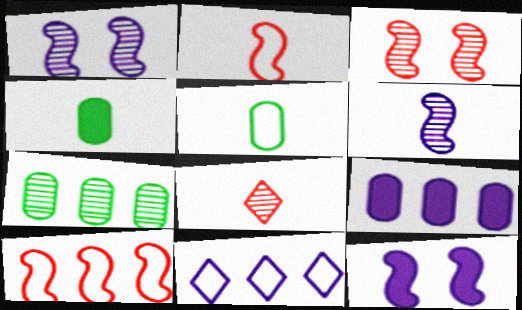[[1, 7, 8], 
[3, 4, 11]]